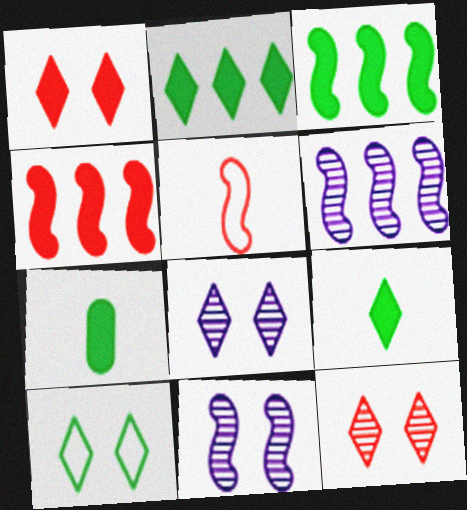[[1, 8, 10], 
[3, 5, 11]]